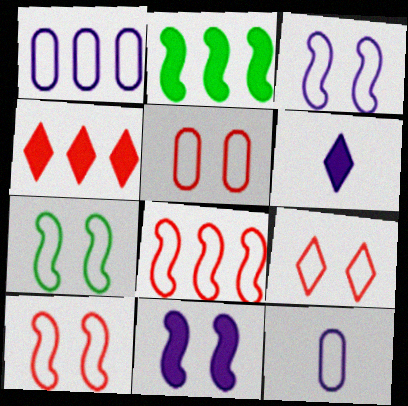[[3, 7, 10], 
[5, 9, 10]]